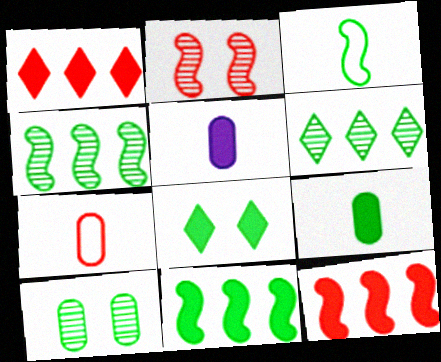[[1, 2, 7], 
[5, 8, 12], 
[8, 9, 11]]